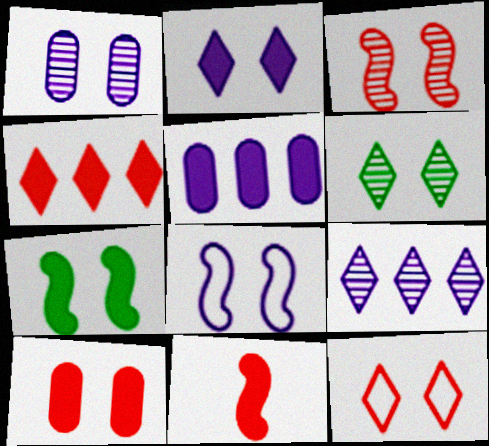[[1, 2, 8], 
[1, 3, 6], 
[1, 7, 12], 
[2, 6, 12], 
[2, 7, 10], 
[3, 7, 8], 
[3, 10, 12], 
[4, 10, 11], 
[6, 8, 10]]